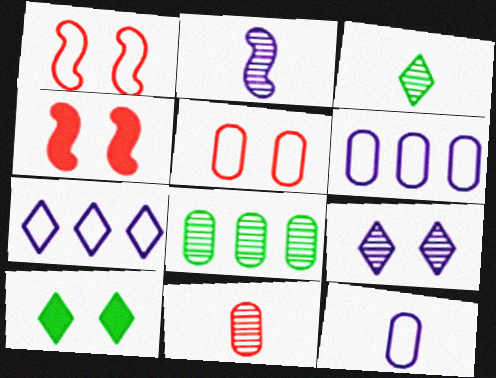[[2, 3, 11], 
[3, 4, 6]]